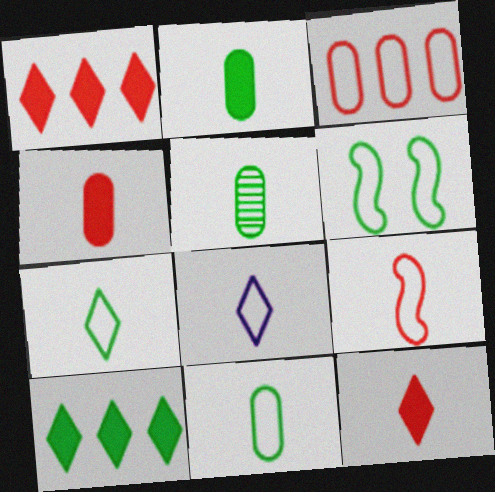[[2, 5, 11], 
[3, 6, 8], 
[5, 6, 10], 
[8, 9, 11]]